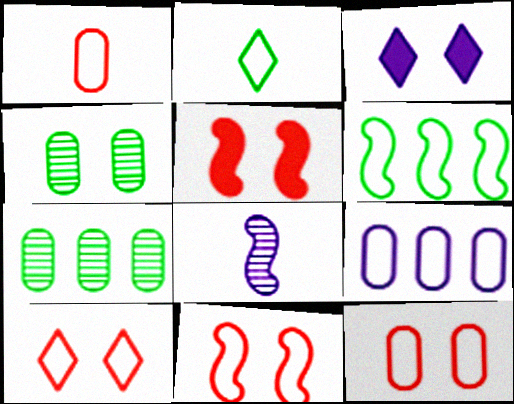[[2, 9, 11], 
[3, 4, 11], 
[3, 8, 9], 
[5, 6, 8], 
[10, 11, 12]]